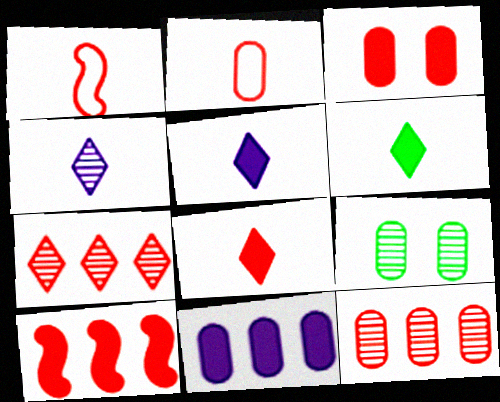[[1, 3, 7], 
[2, 3, 12], 
[2, 9, 11], 
[3, 8, 10], 
[5, 6, 8]]